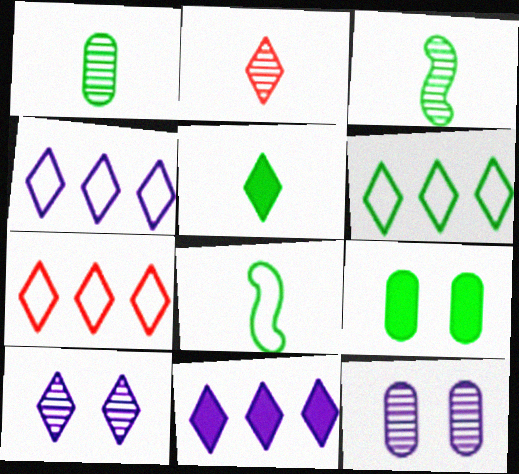[[1, 5, 8], 
[3, 6, 9], 
[4, 6, 7], 
[5, 7, 10]]